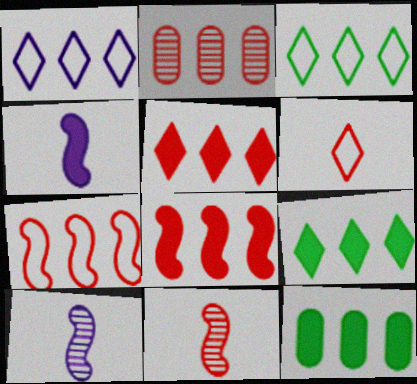[[2, 5, 7]]